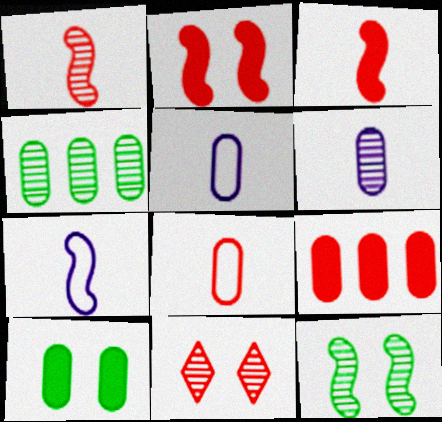[]